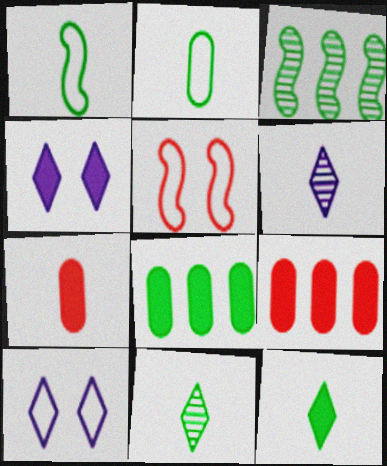[[1, 6, 7], 
[3, 7, 10], 
[5, 6, 8]]